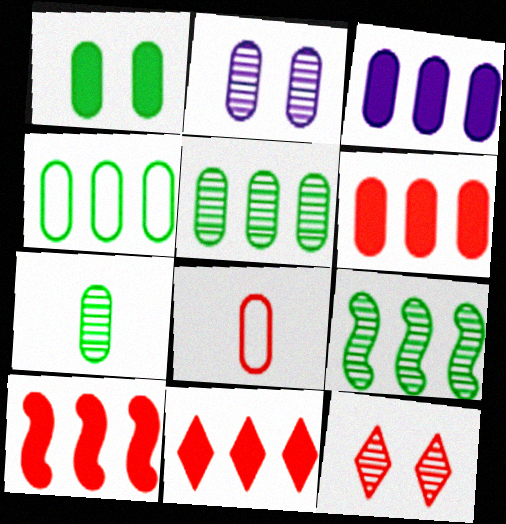[[1, 4, 7], 
[6, 10, 11], 
[8, 10, 12]]